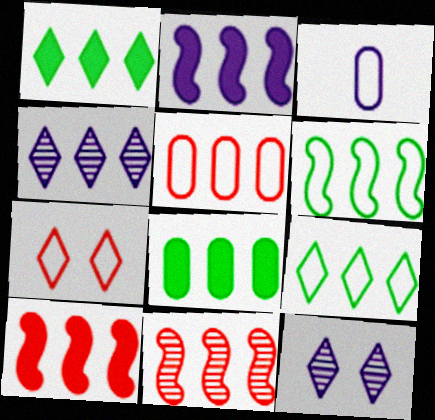[[2, 3, 12], 
[2, 6, 11], 
[3, 6, 7]]